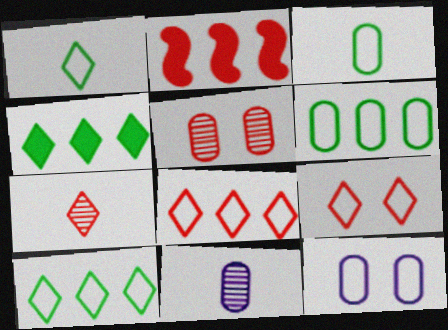[]